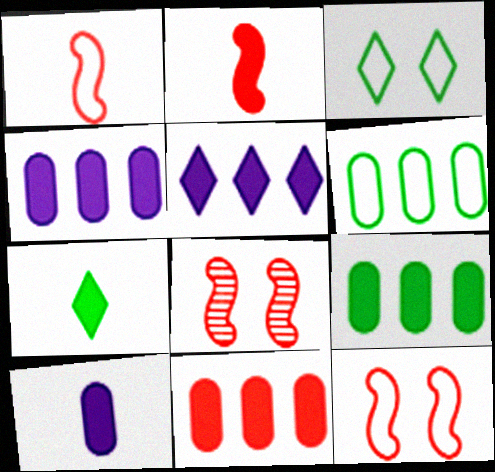[[2, 7, 10], 
[4, 9, 11]]